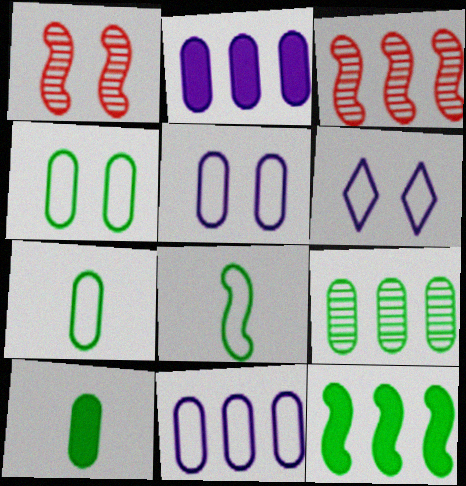[[3, 6, 10], 
[4, 9, 10]]